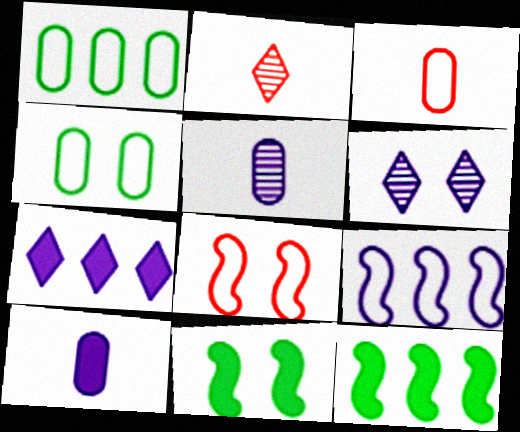[[3, 6, 12], 
[6, 9, 10]]